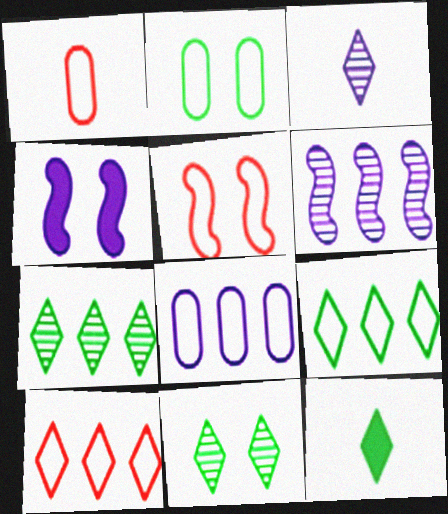[[1, 2, 8], 
[1, 4, 7], 
[1, 5, 10], 
[3, 4, 8], 
[9, 11, 12]]